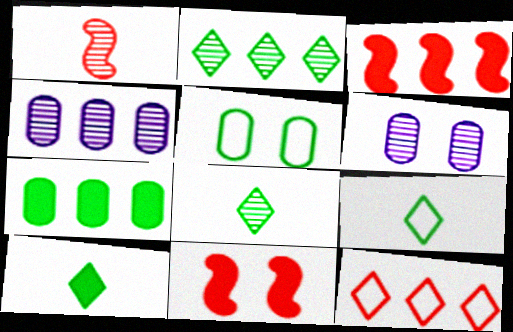[[1, 2, 6], 
[3, 6, 9], 
[4, 9, 11], 
[8, 9, 10]]